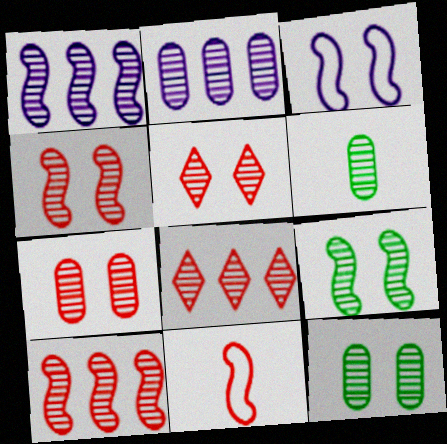[[1, 5, 6], 
[2, 6, 7], 
[4, 5, 7]]